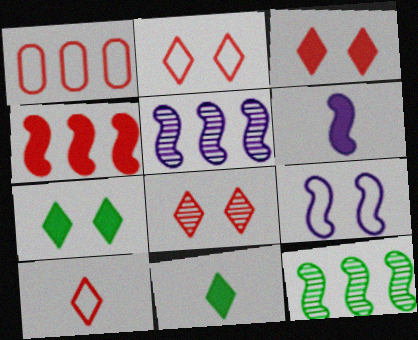[[2, 3, 8], 
[5, 6, 9]]